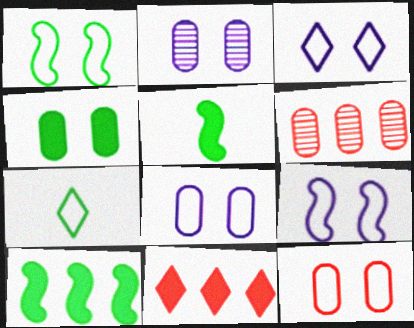[[1, 3, 12], 
[2, 4, 12], 
[3, 5, 6], 
[3, 8, 9]]